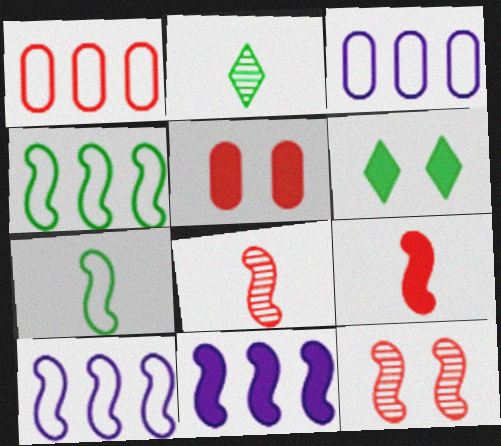[[2, 5, 10], 
[3, 6, 8], 
[7, 11, 12]]